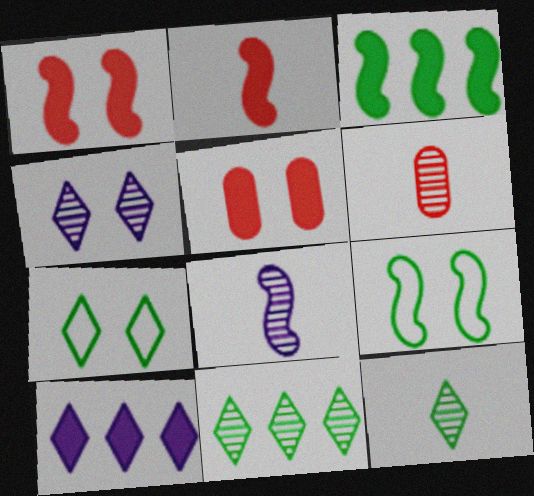[[4, 5, 9], 
[6, 8, 12], 
[6, 9, 10]]